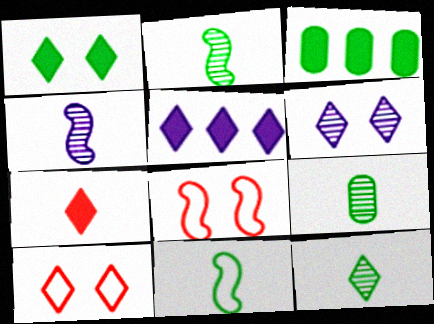[[1, 5, 7], 
[1, 6, 10], 
[2, 9, 12], 
[3, 4, 10], 
[5, 8, 9], 
[5, 10, 12]]